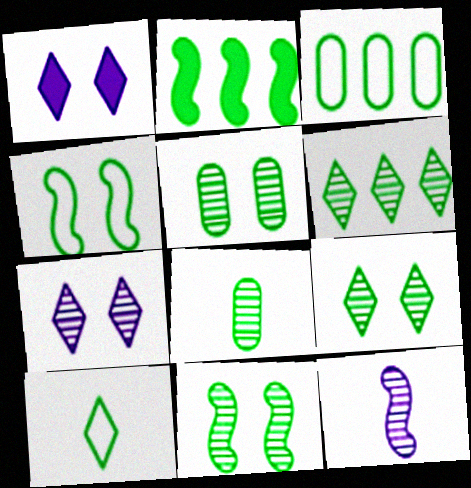[[2, 3, 6], 
[2, 5, 10], 
[3, 4, 10], 
[5, 9, 11], 
[6, 8, 11]]